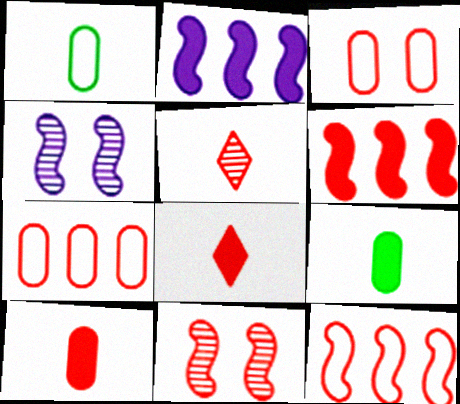[[3, 5, 6], 
[7, 8, 11]]